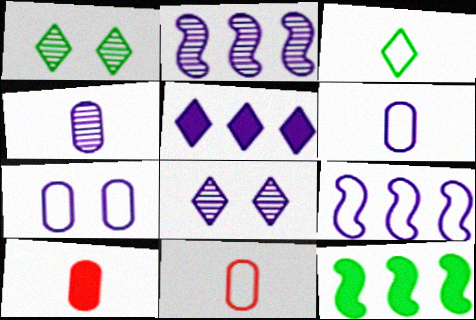[[1, 9, 10], 
[2, 4, 8], 
[8, 11, 12]]